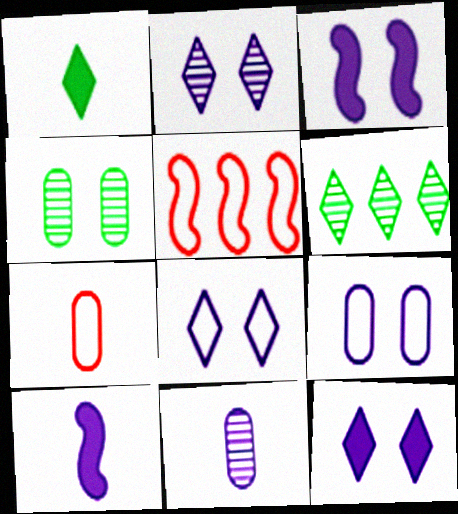[[2, 3, 9], 
[2, 8, 12], 
[3, 6, 7]]